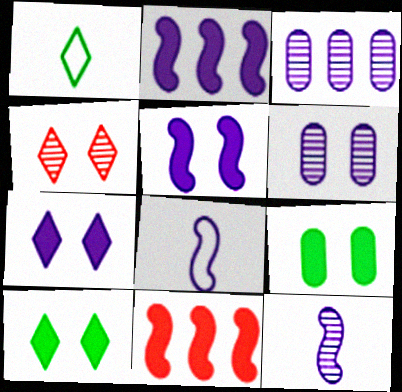[[1, 6, 11], 
[3, 7, 8]]